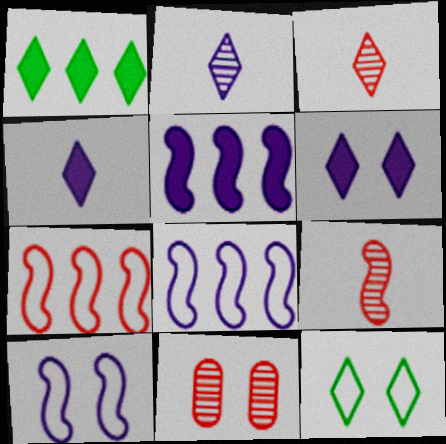[]